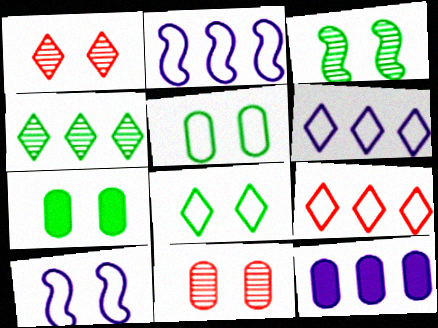[[1, 7, 10], 
[3, 7, 8]]